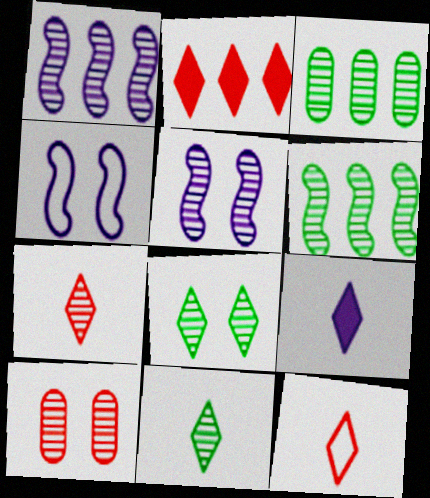[[1, 10, 11], 
[3, 5, 7], 
[5, 8, 10], 
[9, 11, 12]]